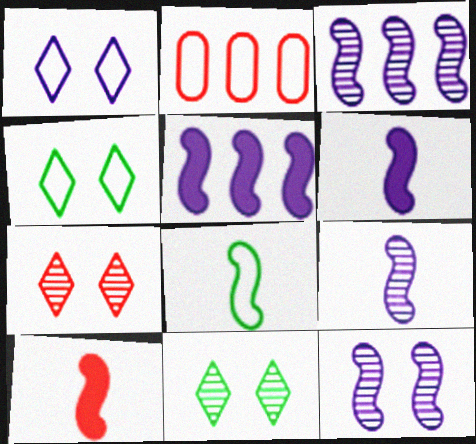[[1, 2, 8], 
[2, 6, 11], 
[2, 7, 10], 
[3, 9, 12], 
[8, 9, 10]]